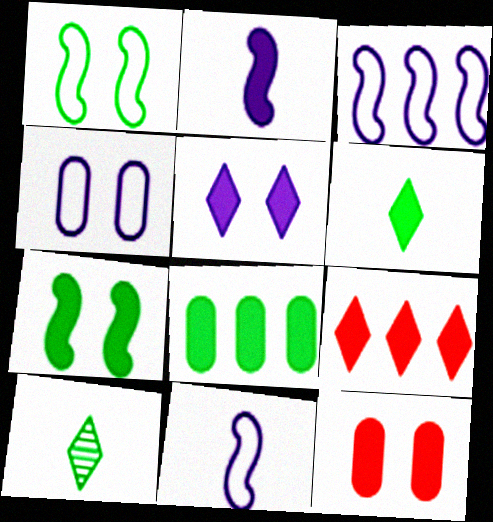[[1, 8, 10], 
[3, 10, 12], 
[5, 6, 9], 
[5, 7, 12], 
[6, 7, 8]]